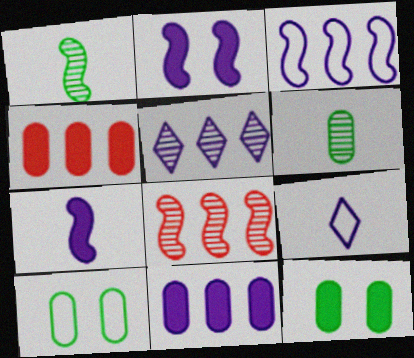[[3, 5, 11], 
[8, 9, 12]]